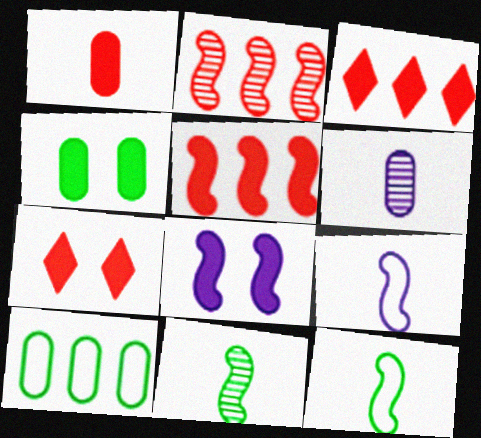[[1, 5, 7], 
[2, 8, 12], 
[4, 7, 8]]